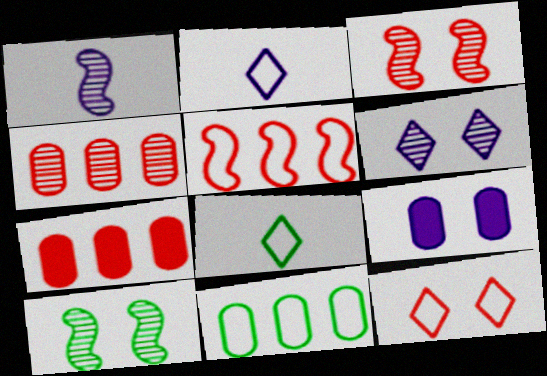[[2, 7, 10], 
[9, 10, 12]]